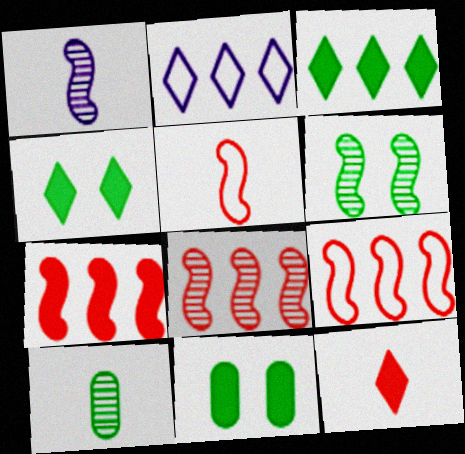[[1, 6, 8], 
[7, 8, 9]]